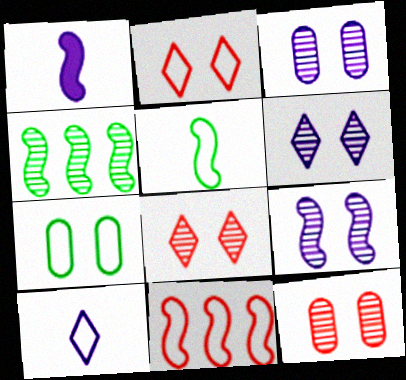[[3, 6, 9], 
[7, 10, 11]]